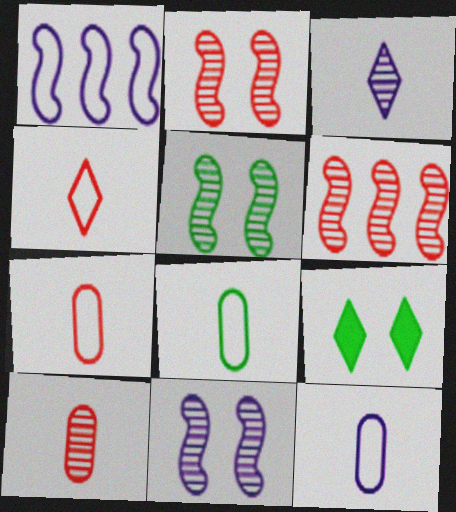[[1, 9, 10], 
[2, 5, 11], 
[6, 9, 12], 
[7, 8, 12]]